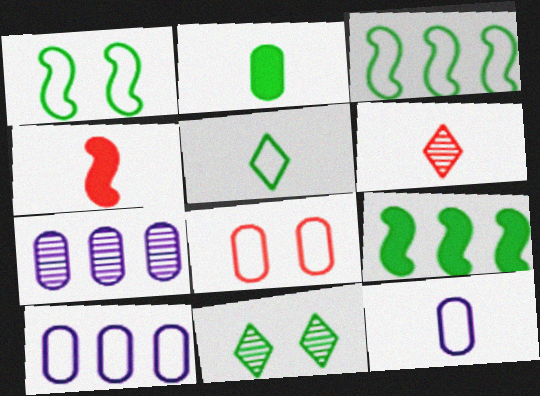[[2, 3, 11], 
[2, 7, 8], 
[4, 10, 11]]